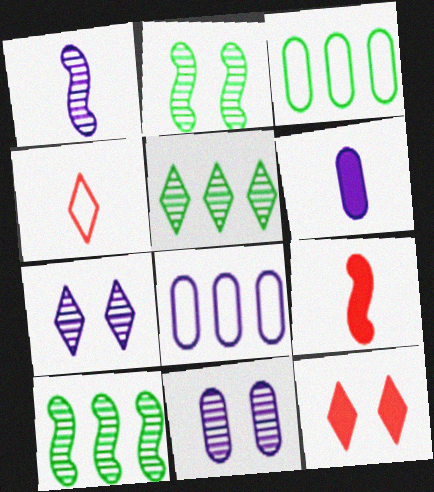[[1, 3, 12], 
[3, 7, 9], 
[6, 8, 11]]